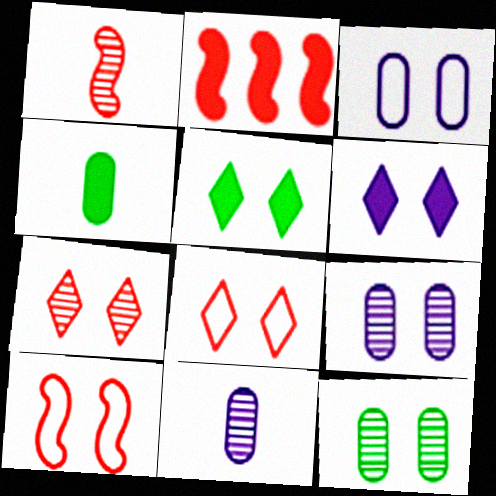[[1, 2, 10], 
[2, 4, 6], 
[5, 9, 10], 
[6, 10, 12]]